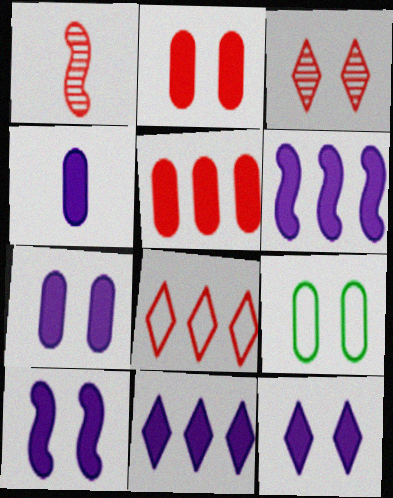[[1, 2, 8], 
[1, 9, 11], 
[3, 9, 10], 
[4, 6, 12], 
[4, 10, 11], 
[7, 10, 12]]